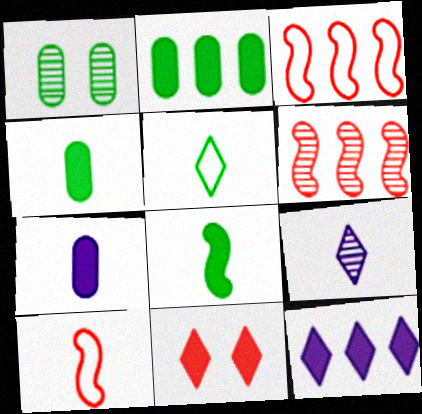[[1, 6, 9], 
[1, 10, 12], 
[4, 9, 10]]